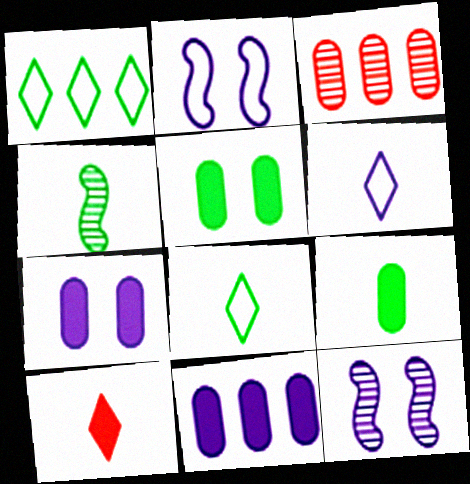[[1, 4, 5], 
[4, 8, 9], 
[6, 11, 12]]